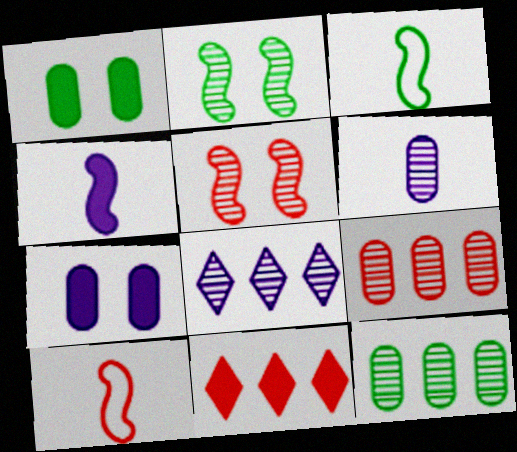[[1, 4, 11], 
[1, 8, 10]]